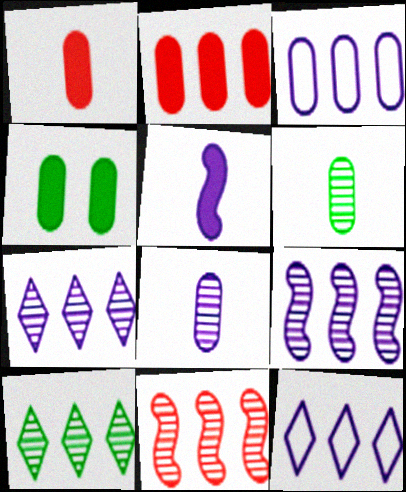[]